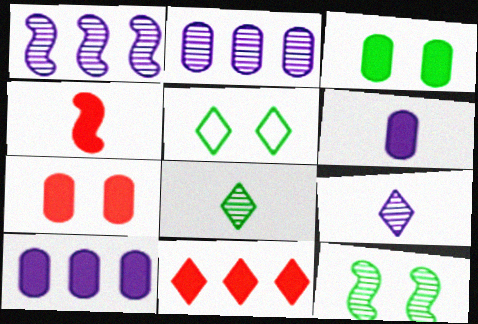[[2, 4, 5], 
[3, 5, 12], 
[4, 7, 11], 
[5, 9, 11]]